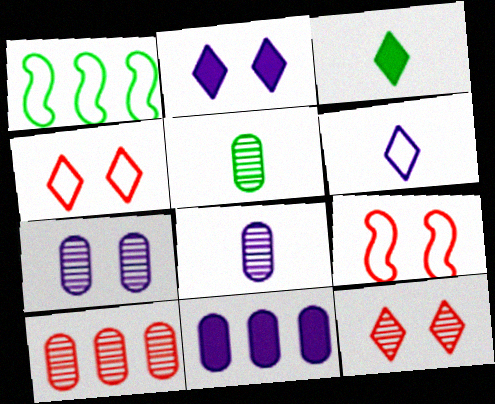[[5, 7, 10]]